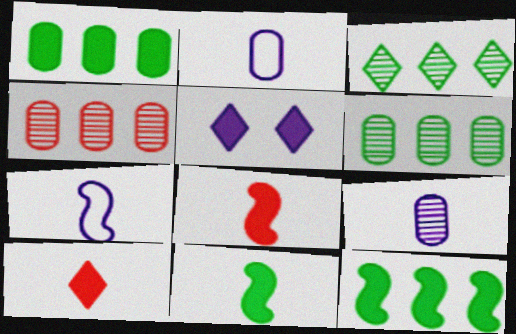[[1, 5, 8]]